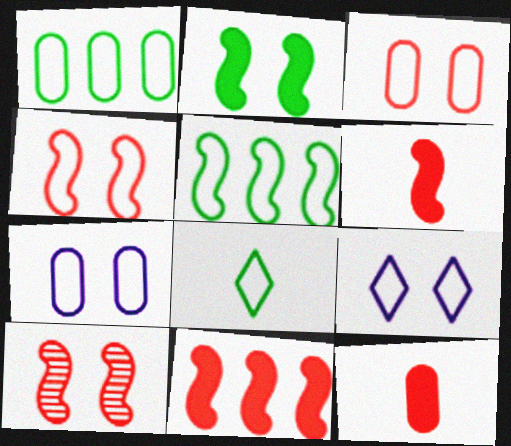[]